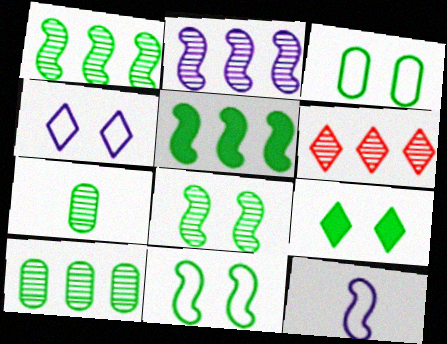[[2, 6, 10], 
[3, 8, 9]]